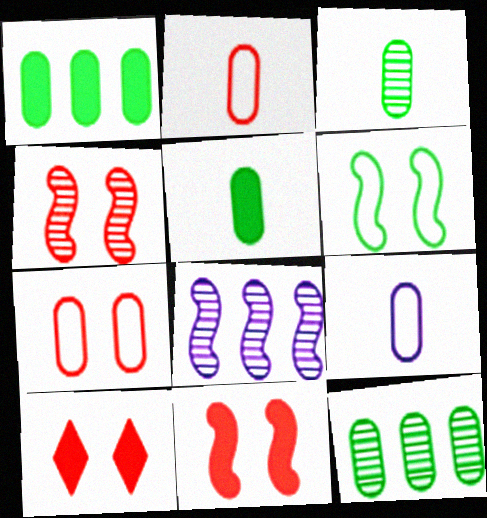[[4, 7, 10]]